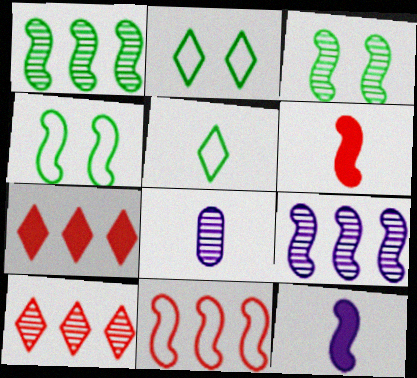[[3, 8, 10], 
[3, 11, 12], 
[4, 6, 9], 
[4, 7, 8], 
[5, 6, 8]]